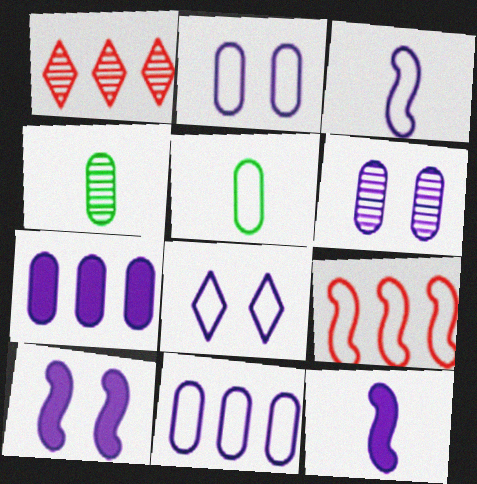[[1, 5, 10], 
[3, 8, 11], 
[5, 8, 9], 
[6, 8, 10]]